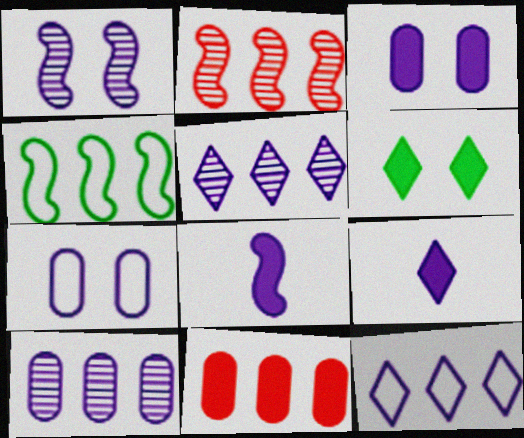[[4, 5, 11], 
[5, 7, 8], 
[6, 8, 11]]